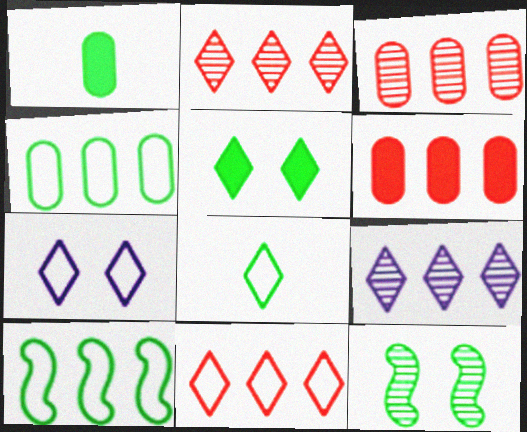[[6, 9, 10], 
[7, 8, 11]]